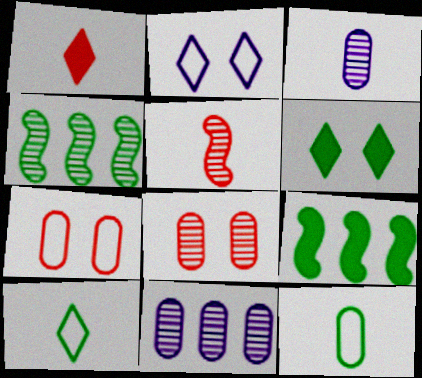[[4, 6, 12]]